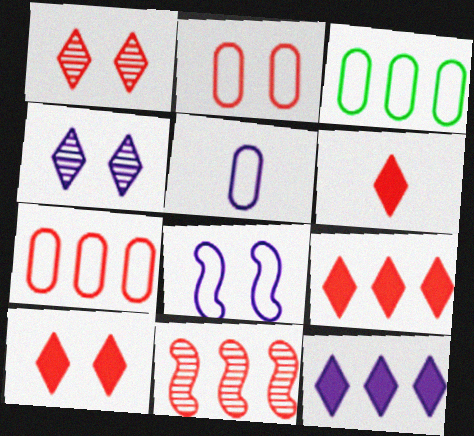[[2, 3, 5], 
[2, 6, 11], 
[3, 11, 12], 
[6, 9, 10], 
[7, 9, 11]]